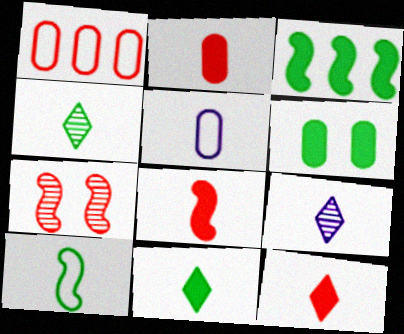[[1, 7, 12], 
[2, 8, 12], 
[2, 9, 10], 
[3, 6, 11], 
[4, 5, 8]]